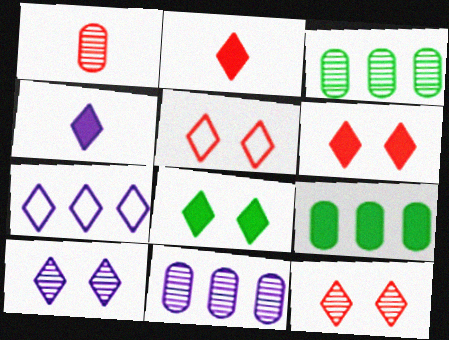[[4, 7, 10], 
[5, 6, 12], 
[5, 8, 10]]